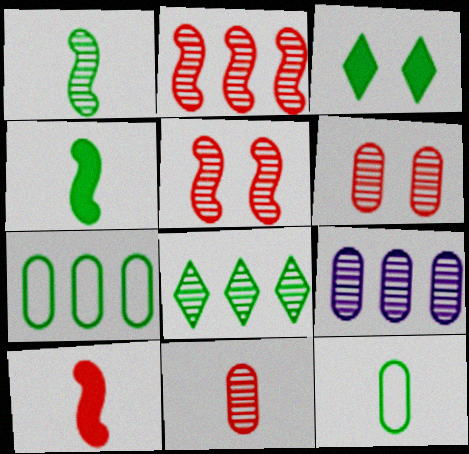[[1, 3, 7], 
[2, 8, 9]]